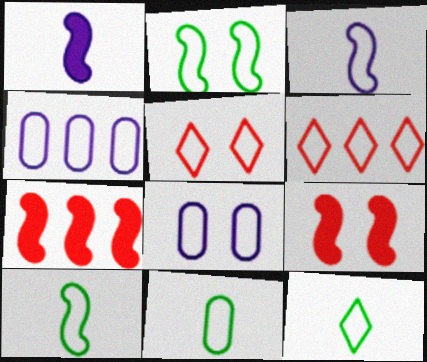[[2, 5, 8], 
[4, 5, 10], 
[6, 8, 10], 
[10, 11, 12]]